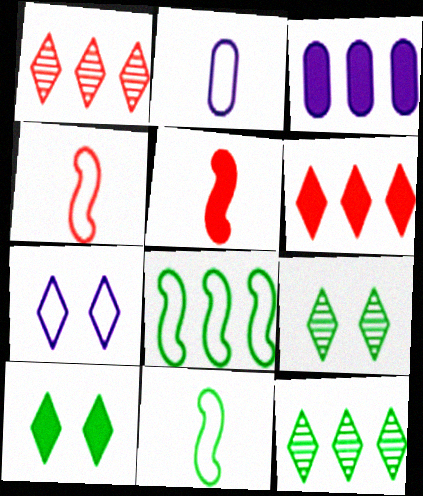[[1, 3, 8], 
[3, 4, 9], 
[3, 5, 10]]